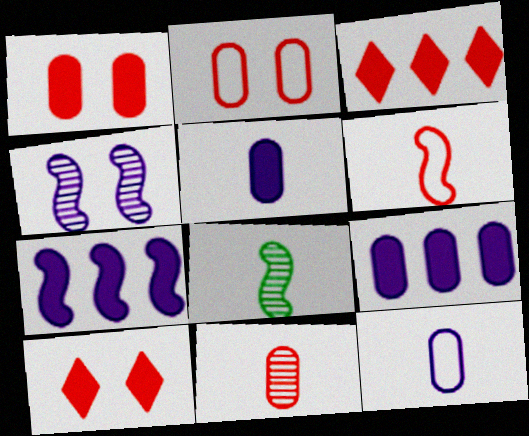[]